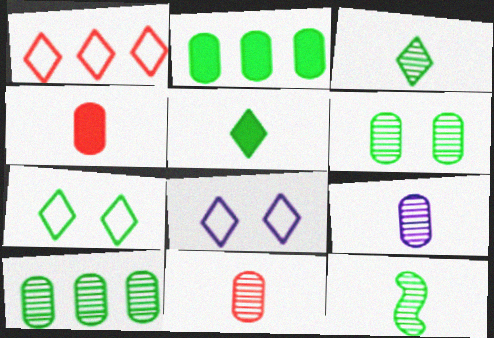[[2, 7, 12]]